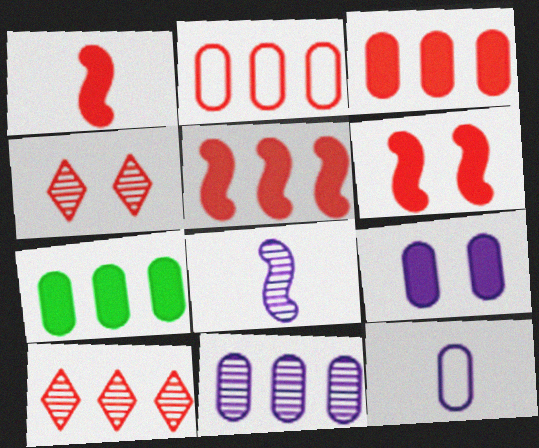[[1, 2, 4], 
[1, 5, 6], 
[2, 5, 10], 
[2, 7, 11], 
[9, 11, 12]]